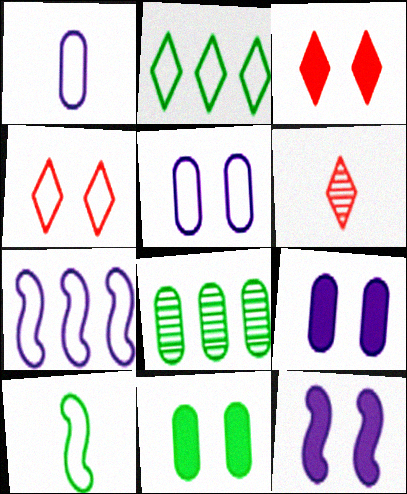[[3, 11, 12], 
[6, 7, 11]]